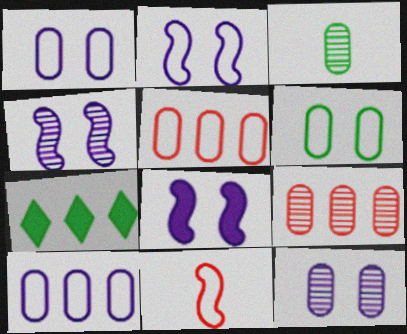[[2, 4, 8], 
[3, 9, 12], 
[7, 11, 12]]